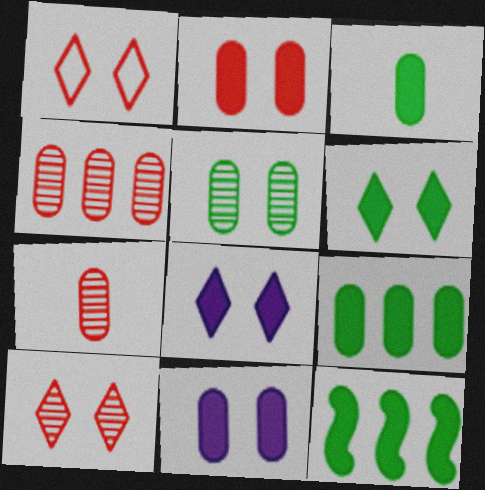[[3, 6, 12]]